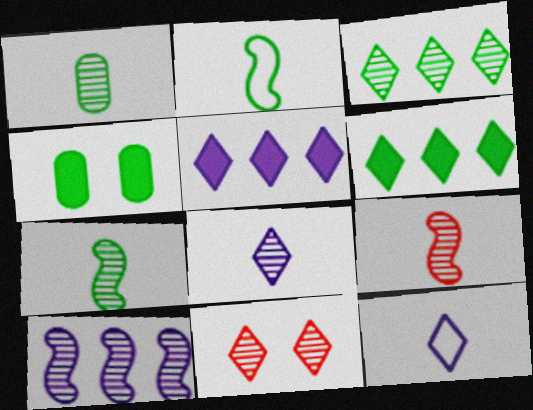[[1, 8, 9], 
[1, 10, 11], 
[2, 3, 4], 
[3, 8, 11], 
[6, 11, 12]]